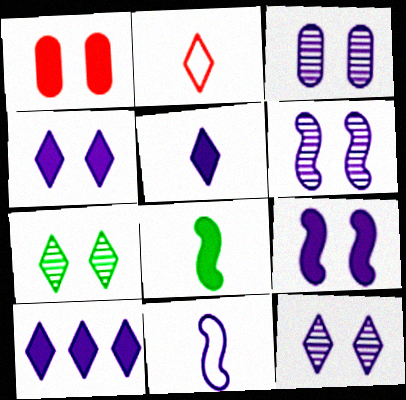[[1, 8, 10], 
[2, 7, 10], 
[3, 6, 12], 
[3, 10, 11], 
[4, 5, 10]]